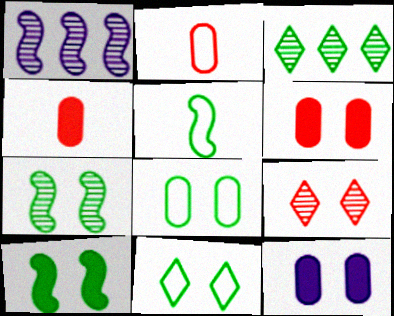[[1, 4, 11]]